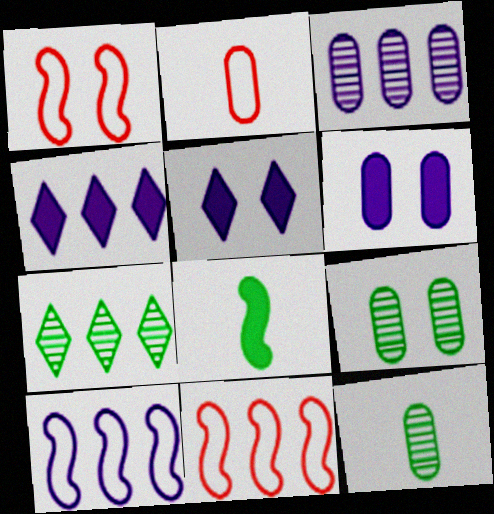[[1, 4, 12], 
[1, 5, 9], 
[3, 4, 10], 
[5, 11, 12]]